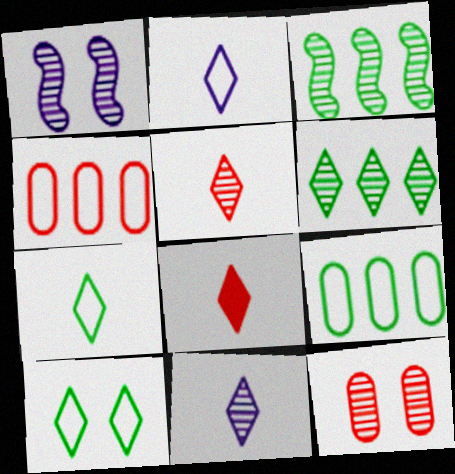[[1, 8, 9], 
[3, 11, 12], 
[7, 8, 11]]